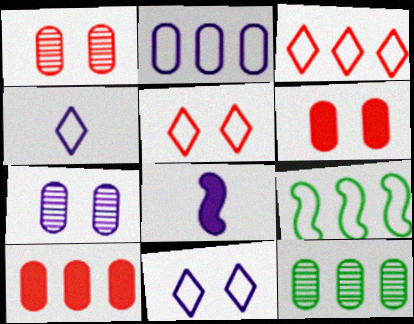[[2, 3, 9], 
[2, 10, 12], 
[5, 8, 12]]